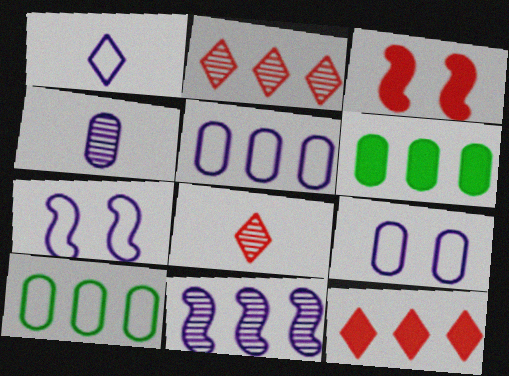[[1, 5, 7], 
[6, 7, 8], 
[10, 11, 12]]